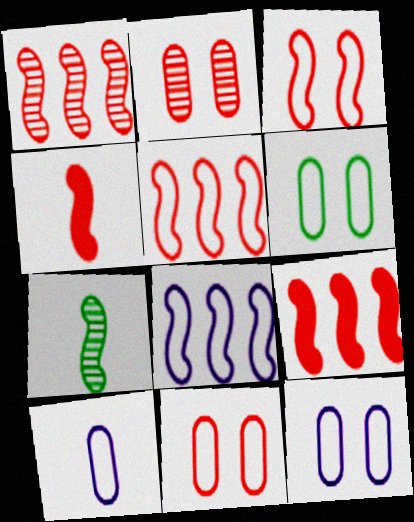[[1, 3, 4], 
[1, 5, 9], 
[6, 11, 12]]